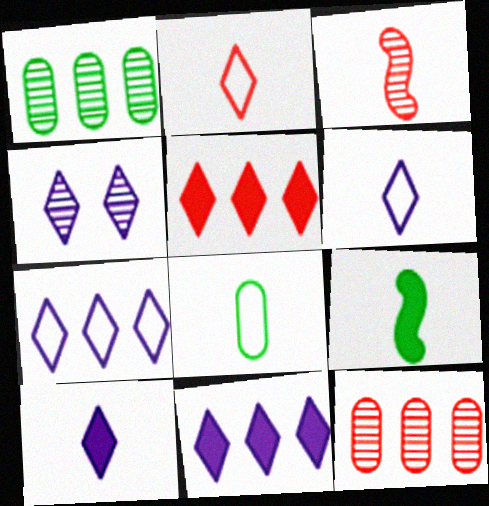[[1, 3, 4], 
[3, 8, 10], 
[4, 6, 11], 
[4, 7, 10]]